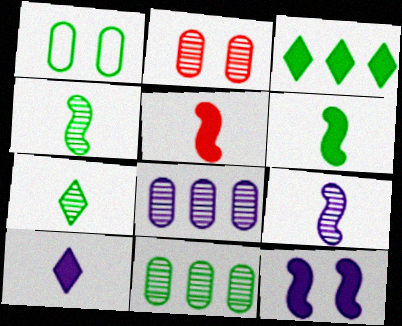[[1, 3, 4]]